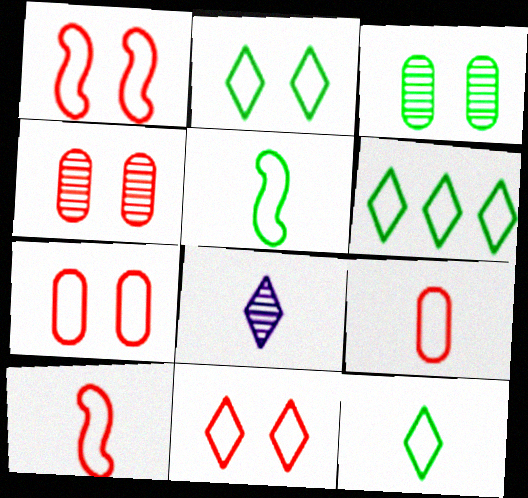[[1, 7, 11], 
[2, 6, 12]]